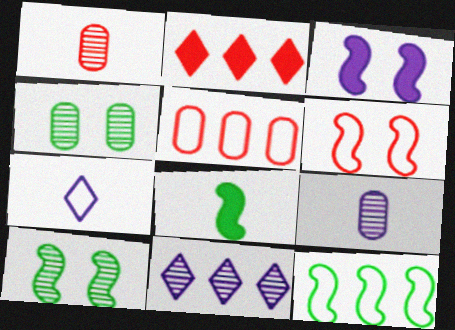[[1, 2, 6], 
[1, 7, 8], 
[1, 10, 11], 
[3, 6, 10], 
[8, 10, 12]]